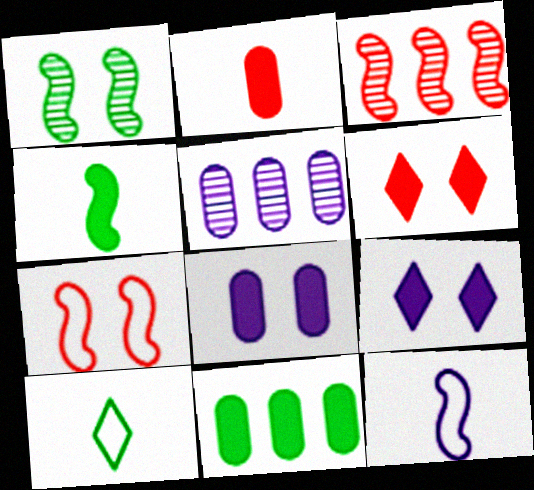[[1, 10, 11], 
[2, 8, 11], 
[3, 8, 10], 
[5, 9, 12]]